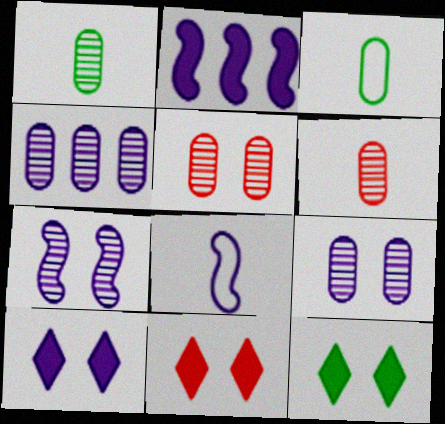[[1, 4, 5], 
[2, 7, 8], 
[4, 8, 10], 
[10, 11, 12]]